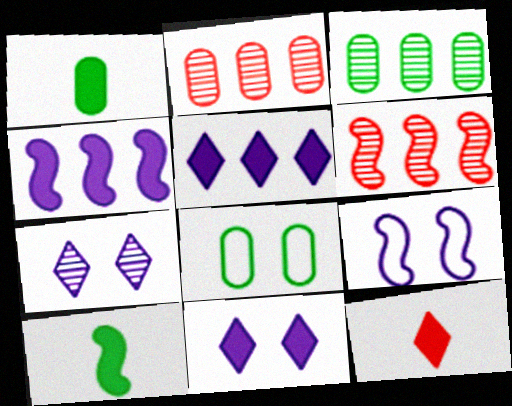[[1, 3, 8], 
[3, 9, 12], 
[6, 9, 10]]